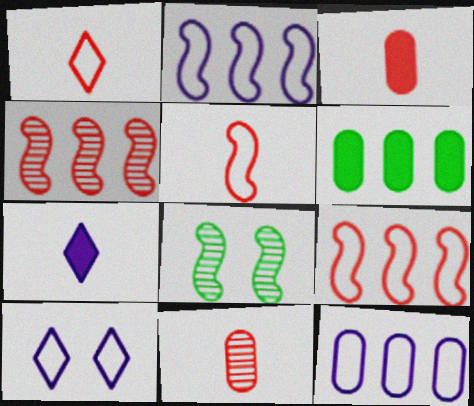[]